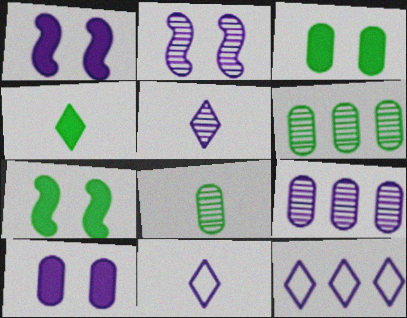[[1, 9, 11], 
[2, 5, 9]]